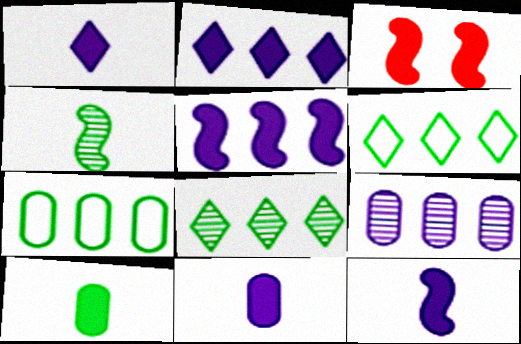[[1, 11, 12], 
[2, 3, 10]]